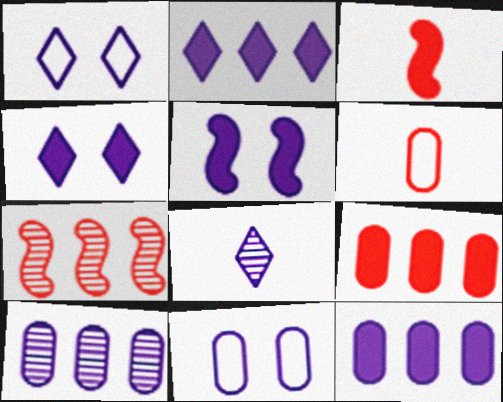[[1, 2, 8]]